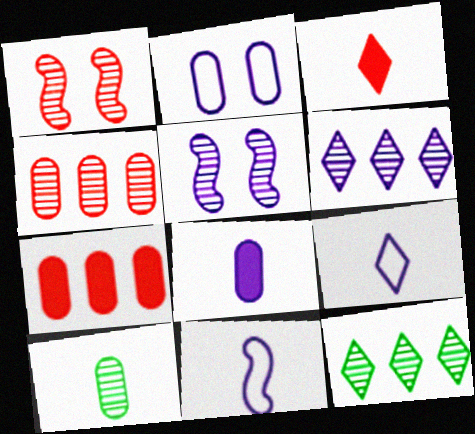[[1, 6, 10], 
[2, 7, 10], 
[3, 10, 11]]